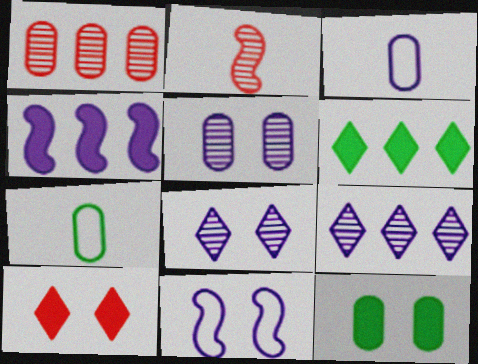[[1, 3, 12], 
[3, 4, 8]]